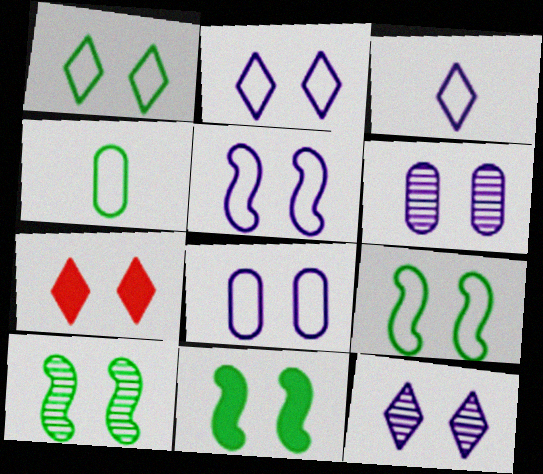[[1, 7, 12], 
[2, 5, 8], 
[6, 7, 9], 
[7, 8, 10], 
[9, 10, 11]]